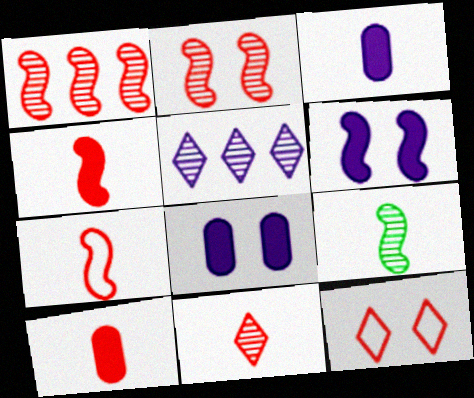[[1, 10, 12], 
[7, 10, 11]]